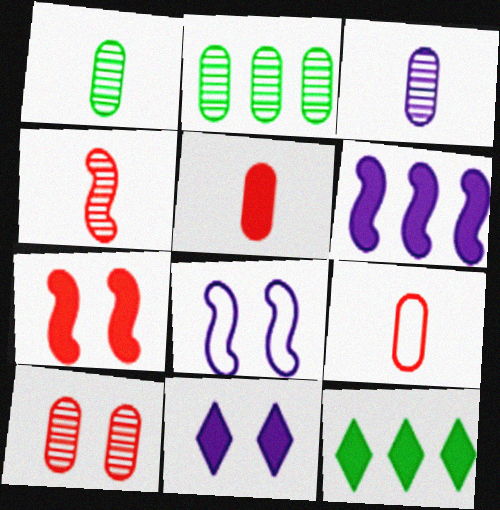[[2, 3, 10]]